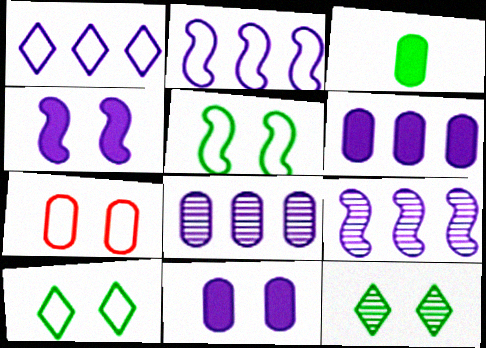[[1, 6, 9], 
[3, 7, 8], 
[4, 7, 12]]